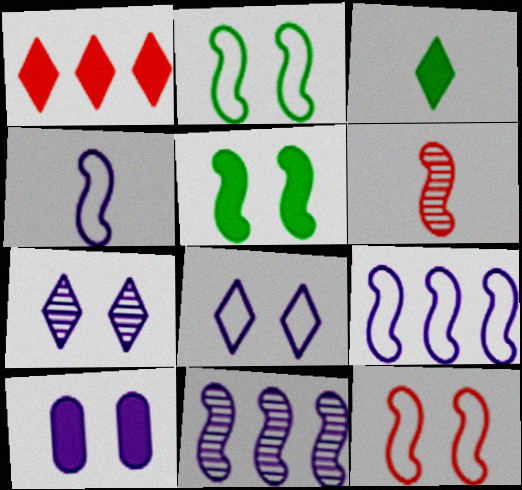[[5, 6, 9]]